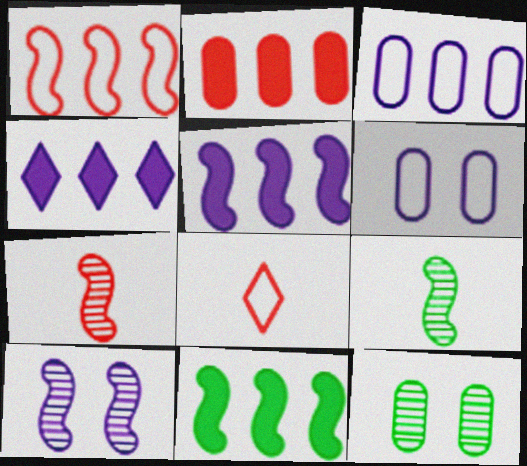[[2, 4, 11], 
[5, 8, 12]]